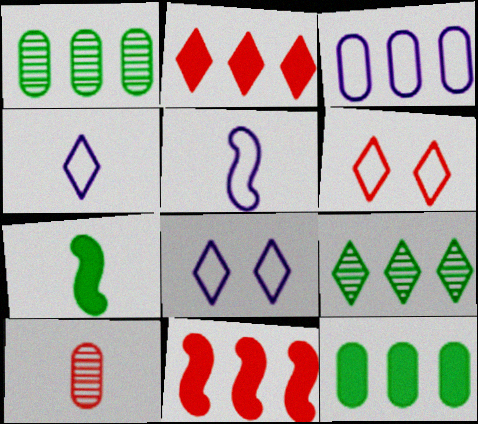[[3, 5, 8], 
[3, 9, 11], 
[4, 7, 10], 
[6, 10, 11]]